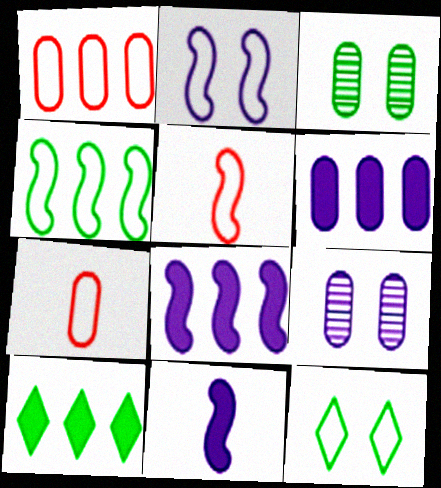[[2, 4, 5], 
[3, 6, 7], 
[5, 9, 10]]